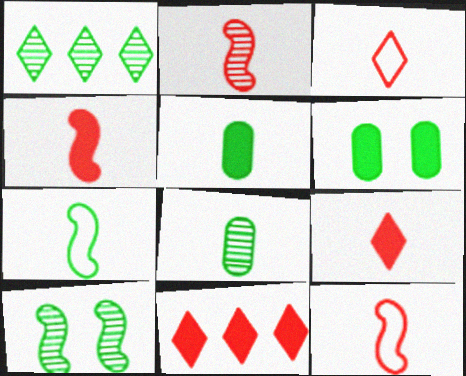[[1, 6, 7], 
[1, 8, 10], 
[2, 4, 12]]